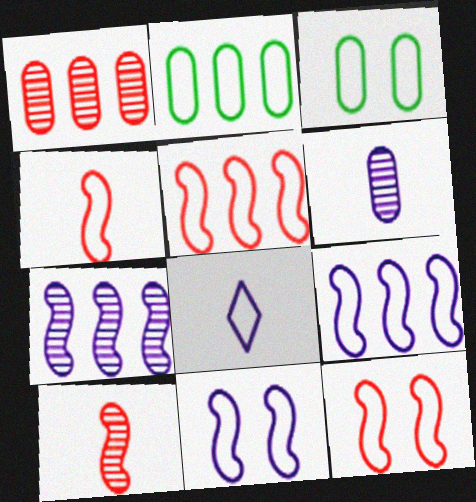[[2, 8, 12], 
[3, 5, 8], 
[4, 5, 12]]